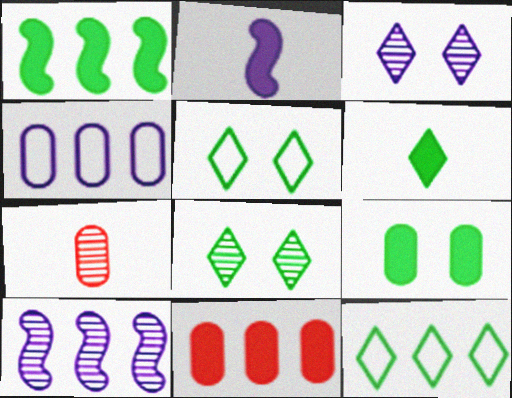[[1, 6, 9], 
[2, 3, 4], 
[4, 7, 9], 
[6, 8, 12], 
[7, 8, 10], 
[10, 11, 12]]